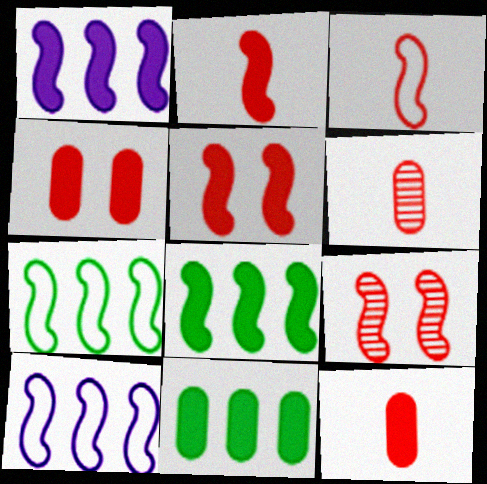[]